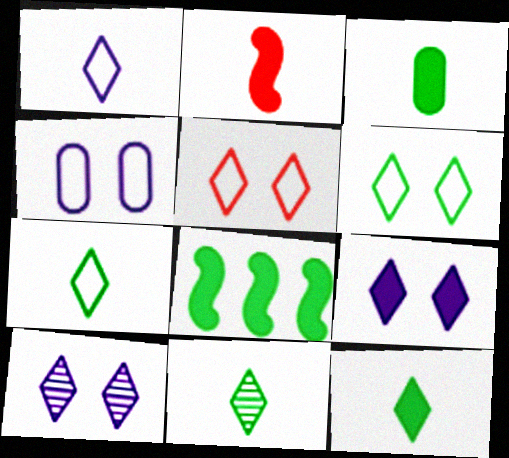[[7, 11, 12]]